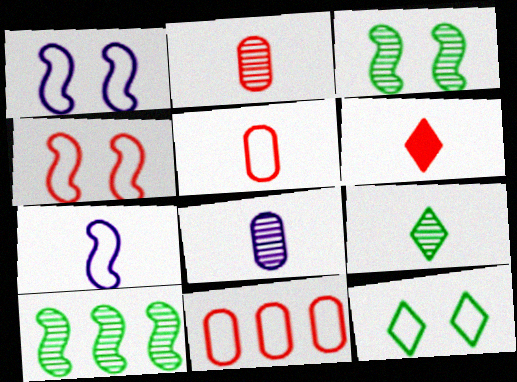[[7, 11, 12]]